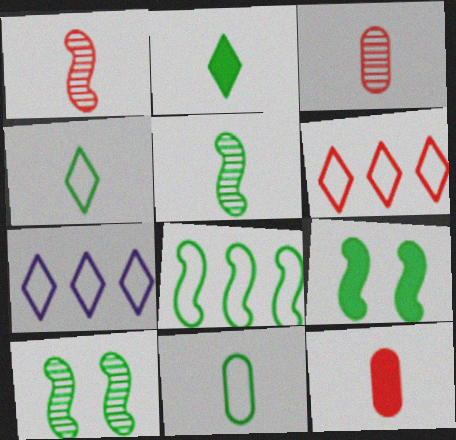[[2, 5, 11], 
[3, 7, 9], 
[5, 8, 9], 
[7, 10, 12]]